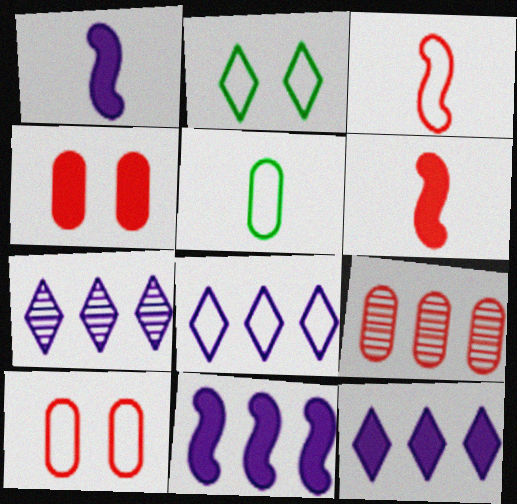[[1, 2, 9], 
[7, 8, 12]]